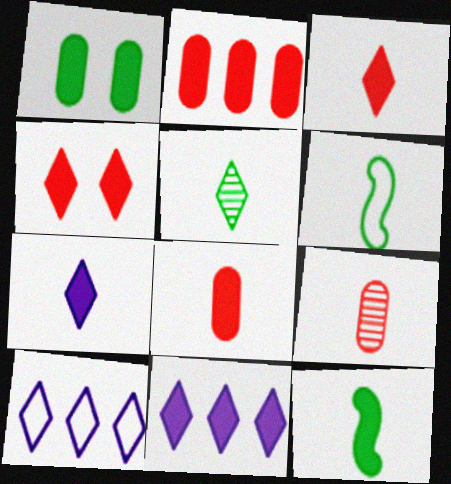[[4, 5, 10], 
[6, 7, 9], 
[7, 8, 12]]